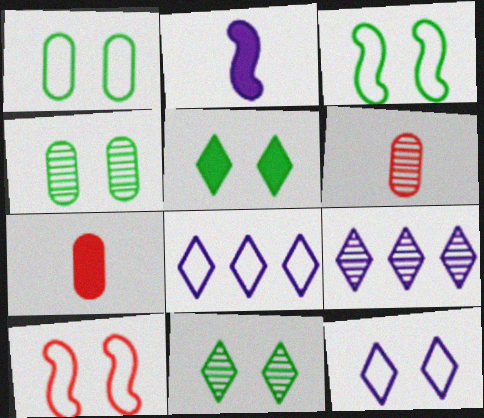[[1, 10, 12], 
[3, 4, 5], 
[3, 7, 9]]